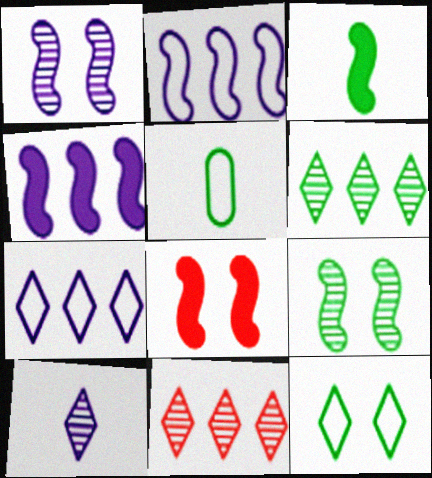[[3, 4, 8]]